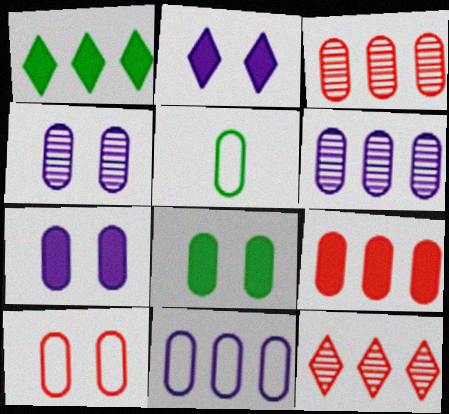[[3, 5, 7], 
[4, 5, 9], 
[4, 8, 10], 
[5, 10, 11]]